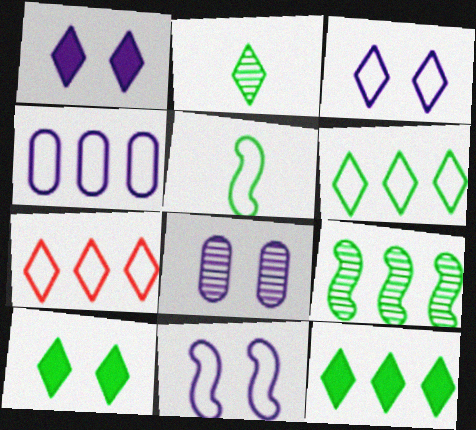[[1, 2, 7], 
[1, 8, 11], 
[2, 6, 10]]